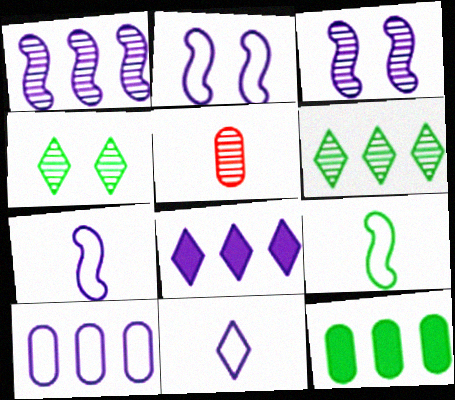[[1, 4, 5], 
[1, 8, 10], 
[2, 10, 11], 
[3, 5, 6], 
[4, 9, 12]]